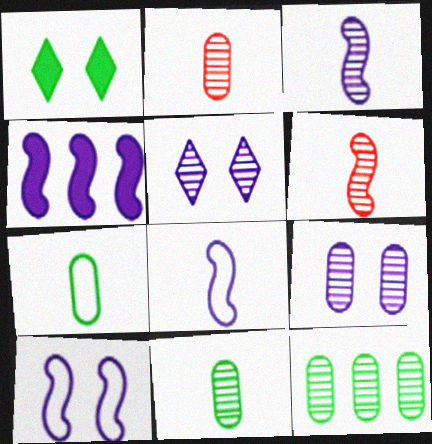[[2, 9, 12], 
[3, 4, 10], 
[5, 6, 12]]